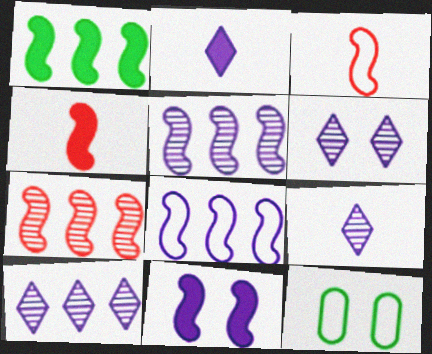[[1, 4, 11], 
[1, 7, 8], 
[2, 7, 12], 
[4, 10, 12], 
[6, 9, 10]]